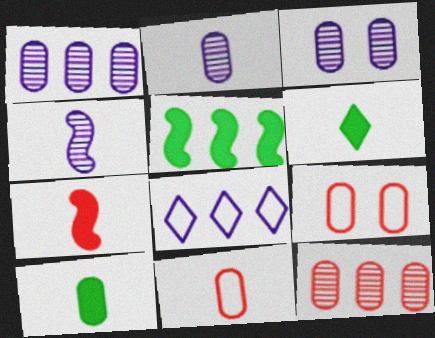[[1, 2, 3], 
[1, 9, 10], 
[2, 10, 11], 
[4, 6, 11], 
[5, 8, 12]]